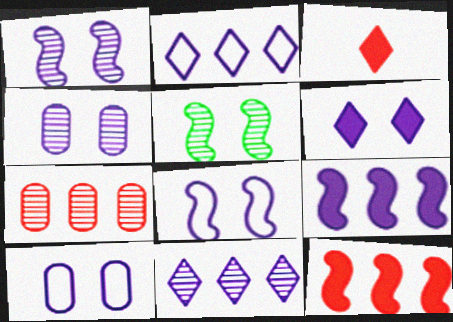[[1, 6, 10], 
[4, 6, 8]]